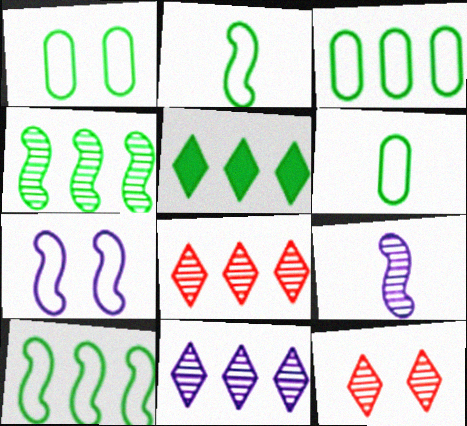[[1, 3, 6], 
[3, 4, 5]]